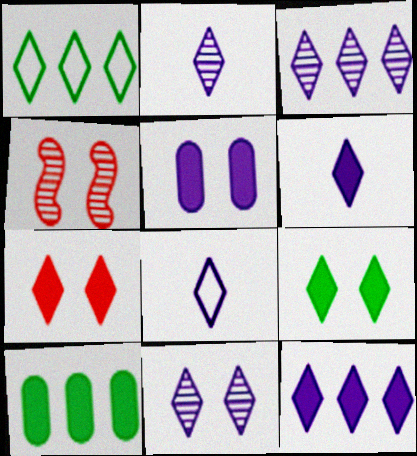[[1, 2, 7], 
[2, 3, 11], 
[2, 6, 8], 
[4, 8, 10], 
[8, 11, 12]]